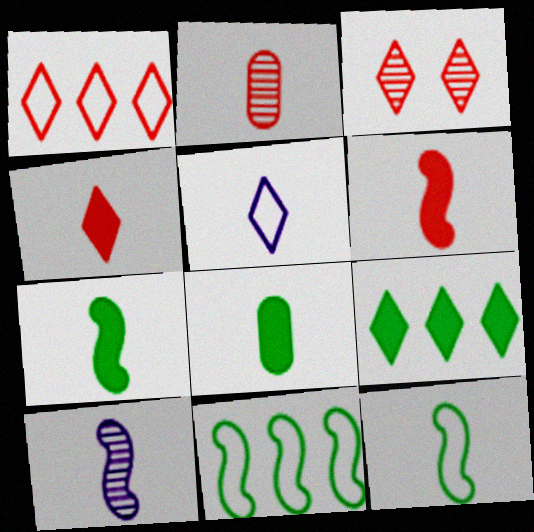[[1, 3, 4], 
[2, 5, 7], 
[3, 5, 9], 
[6, 10, 12]]